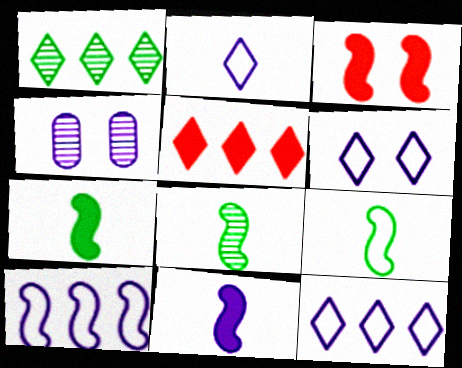[[1, 5, 12], 
[2, 6, 12], 
[3, 8, 10], 
[4, 5, 9], 
[4, 11, 12], 
[7, 8, 9]]